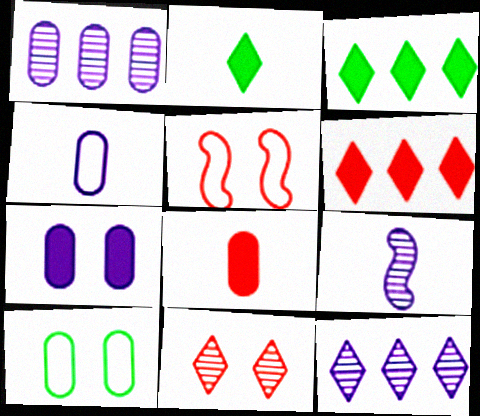[[1, 2, 5], 
[1, 4, 7], 
[1, 8, 10], 
[6, 9, 10]]